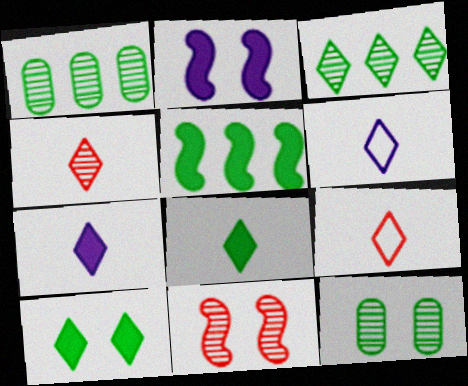[[1, 2, 9], 
[4, 6, 8]]